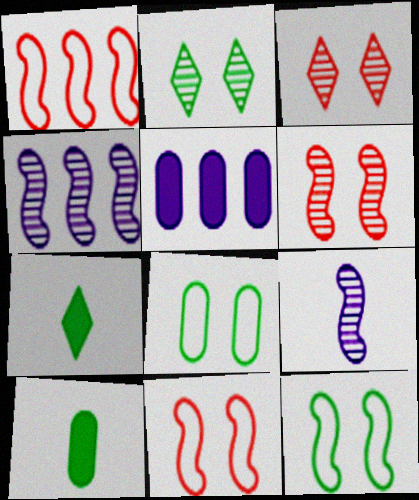[]